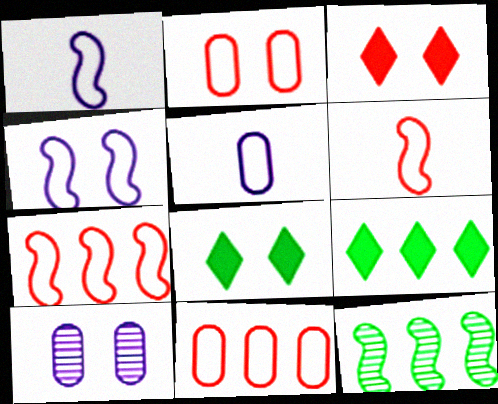[[3, 5, 12], 
[6, 9, 10]]